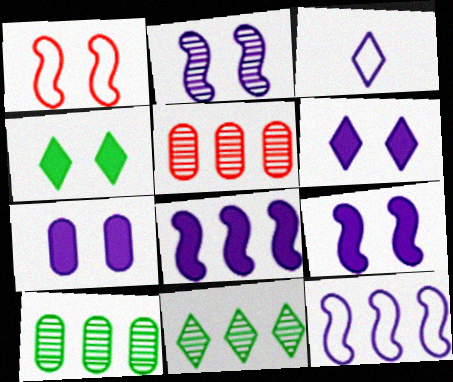[[6, 7, 9]]